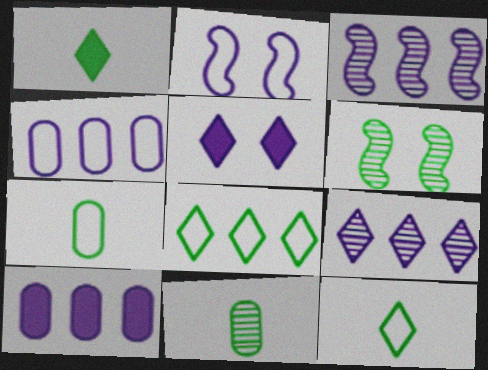[]